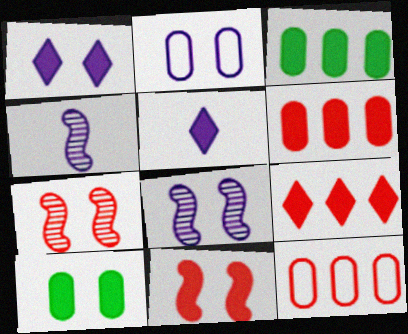[[1, 2, 8], 
[1, 10, 11], 
[3, 5, 11]]